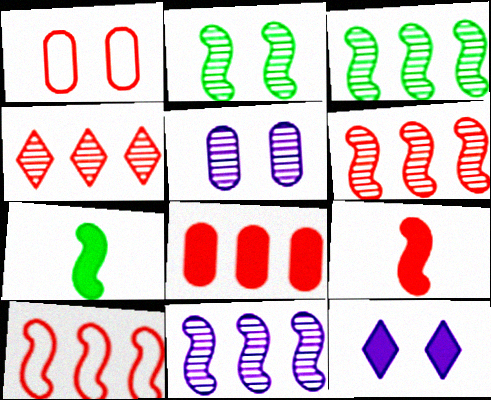[[1, 2, 12], 
[1, 4, 9], 
[3, 6, 11], 
[4, 8, 10], 
[7, 8, 12]]